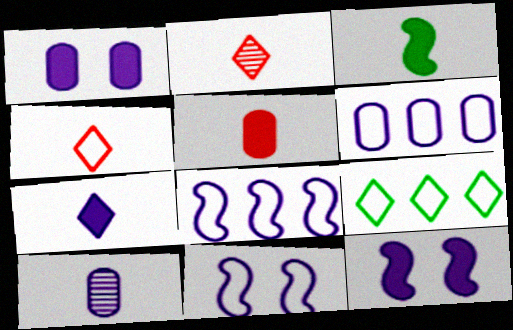[[1, 6, 10], 
[3, 4, 10], 
[3, 5, 7]]